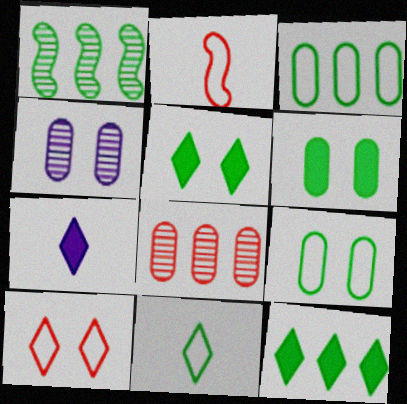[[1, 3, 12], 
[1, 6, 11], 
[2, 4, 12]]